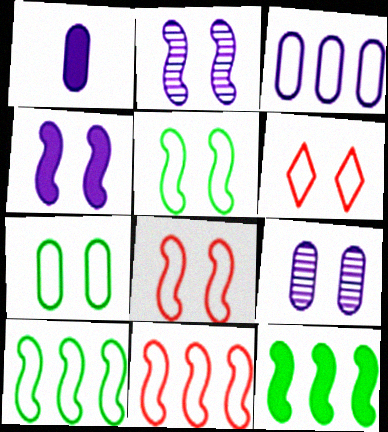[[1, 3, 9]]